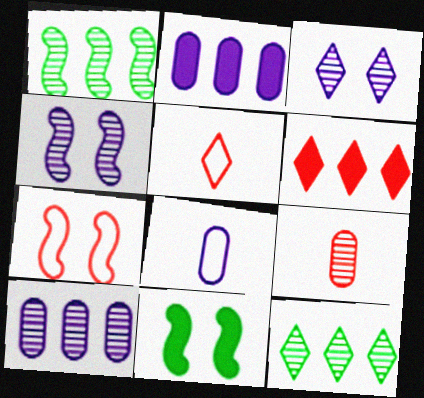[[1, 3, 9], 
[4, 7, 11], 
[4, 9, 12], 
[5, 10, 11], 
[6, 7, 9]]